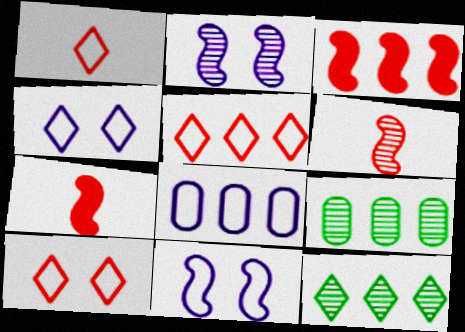[[1, 5, 10], 
[3, 8, 12], 
[4, 7, 9]]